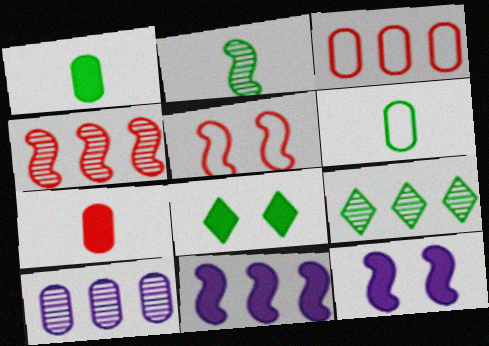[[2, 5, 11], 
[3, 9, 11], 
[4, 9, 10], 
[7, 8, 11]]